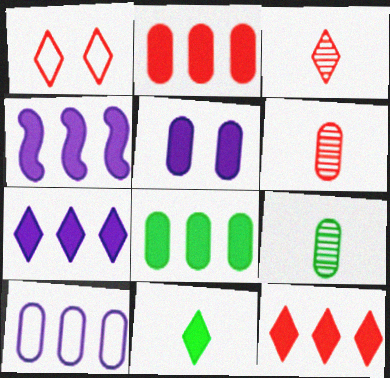[[1, 3, 12], 
[1, 4, 9], 
[4, 8, 12]]